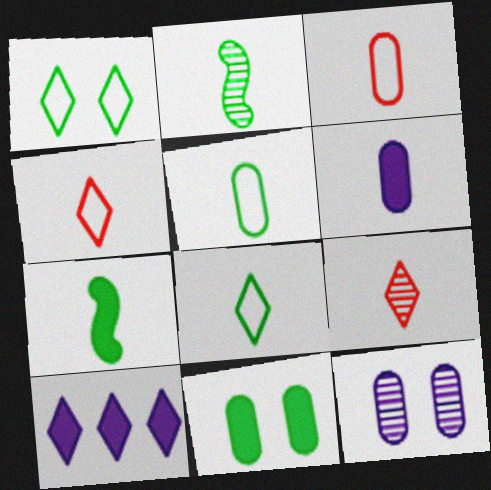[[1, 9, 10], 
[2, 4, 6]]